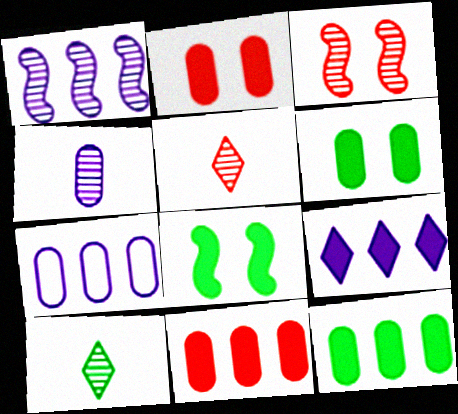[[1, 7, 9], 
[5, 7, 8]]